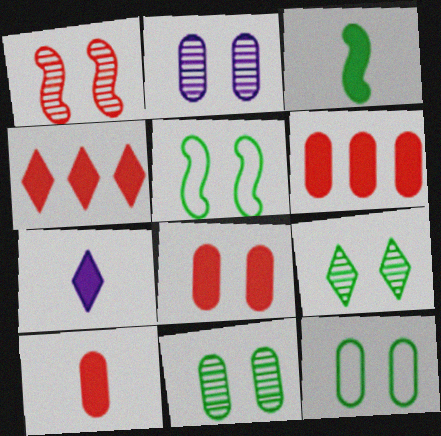[[1, 2, 9], 
[2, 8, 12], 
[3, 7, 10], 
[6, 8, 10]]